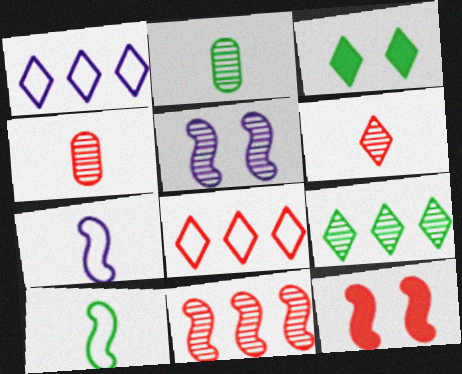[[1, 2, 12], 
[1, 3, 6], 
[4, 5, 9], 
[4, 8, 12]]